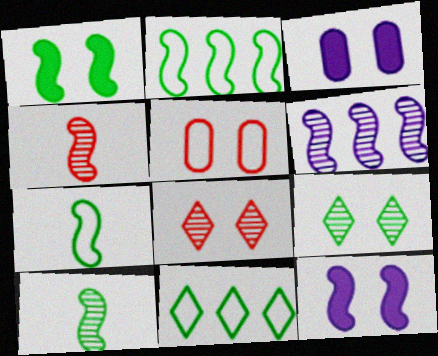[[1, 2, 10], 
[2, 4, 12], 
[3, 4, 11], 
[5, 9, 12]]